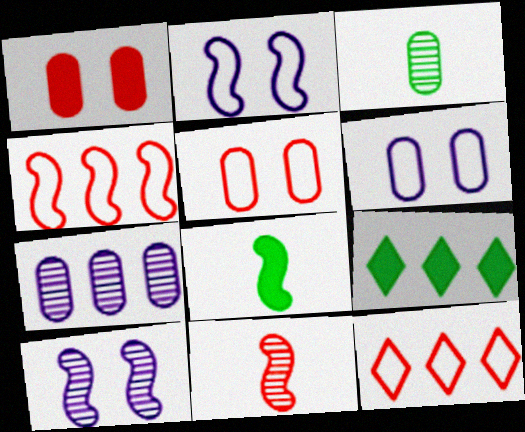[[1, 11, 12], 
[4, 7, 9], 
[4, 8, 10], 
[6, 9, 11]]